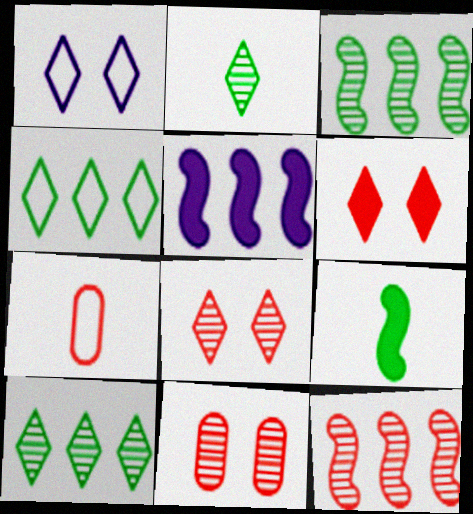[[6, 7, 12]]